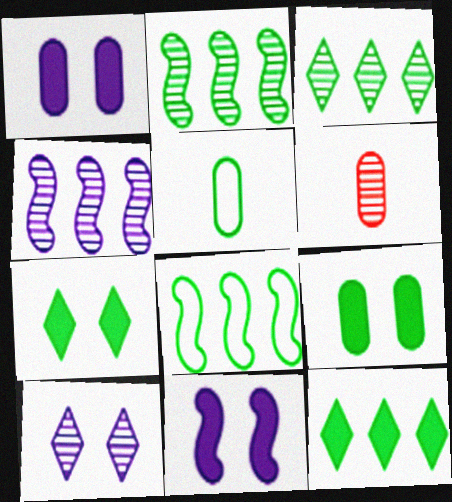[[2, 5, 7], 
[2, 6, 10]]